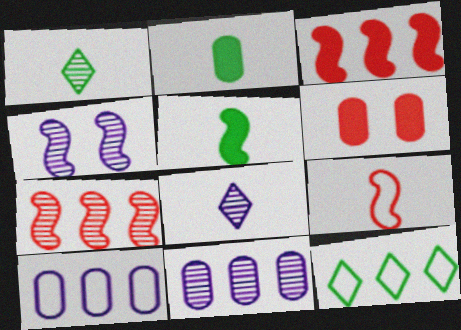[[2, 8, 9], 
[3, 11, 12], 
[4, 8, 11]]